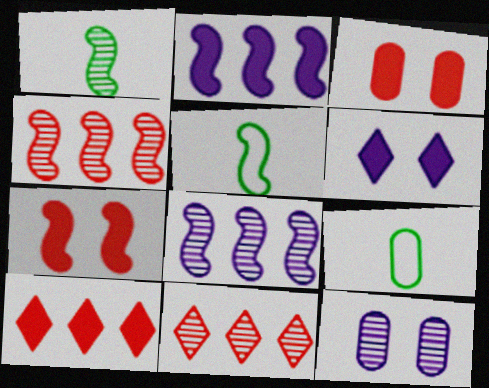[[1, 11, 12], 
[4, 6, 9], 
[5, 7, 8], 
[5, 10, 12]]